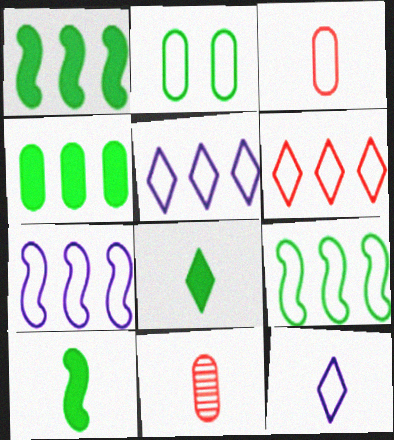[[10, 11, 12]]